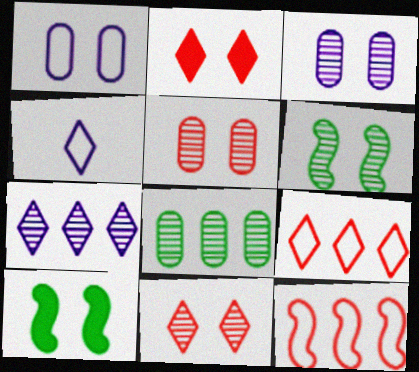[[1, 2, 6], 
[1, 10, 11], 
[3, 6, 11]]